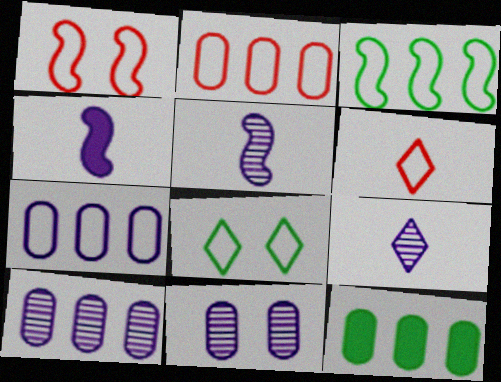[[1, 2, 6], 
[1, 9, 12], 
[2, 10, 12]]